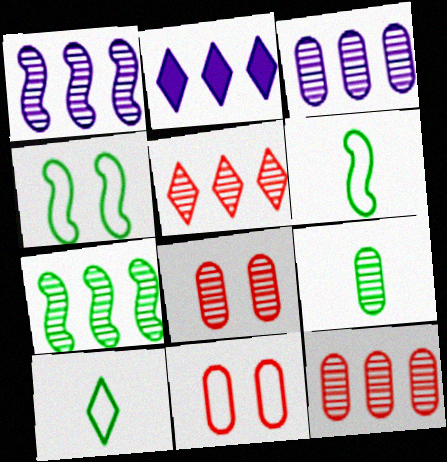[[2, 6, 8], 
[3, 5, 7], 
[3, 8, 9]]